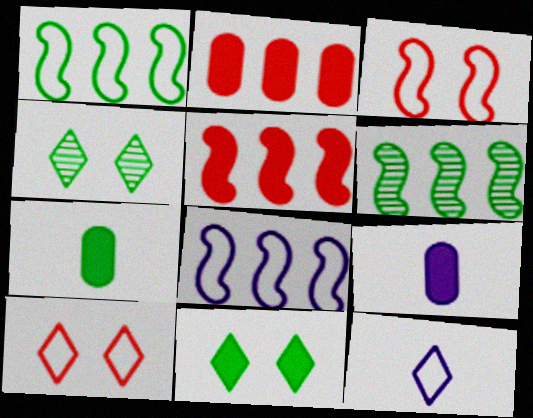[[1, 4, 7], 
[5, 6, 8], 
[5, 9, 11], 
[6, 9, 10]]